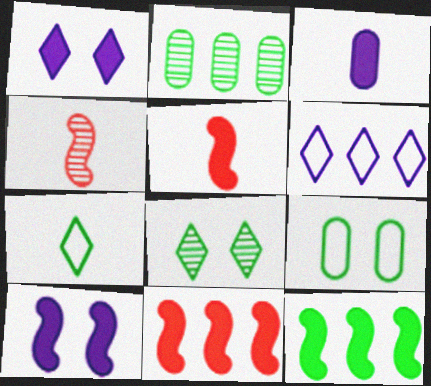[[2, 6, 11], 
[3, 4, 7], 
[5, 10, 12]]